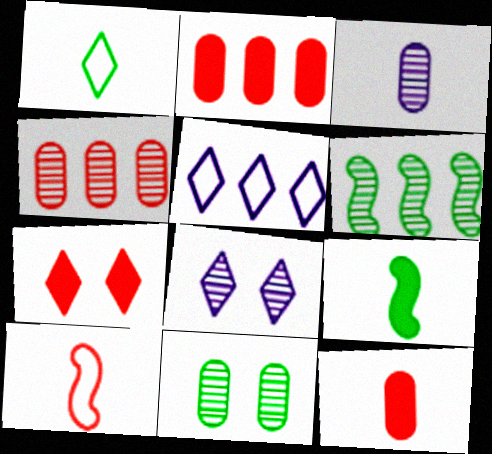[[2, 5, 6], 
[3, 4, 11], 
[4, 7, 10]]